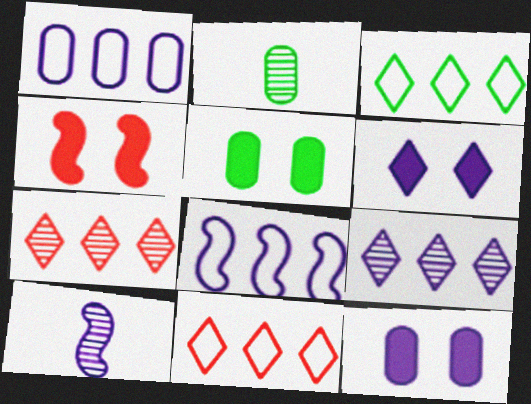[[1, 6, 10], 
[4, 5, 6], 
[5, 10, 11]]